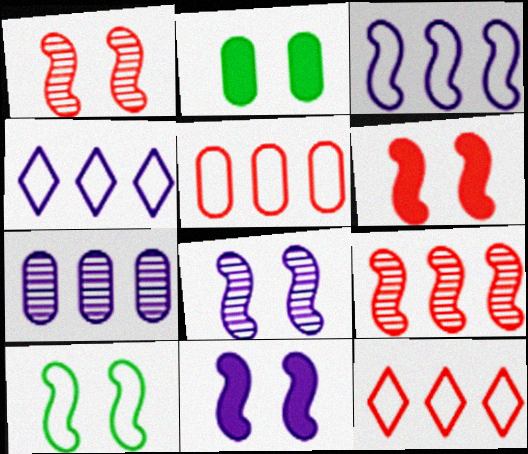[[1, 10, 11], 
[6, 8, 10]]